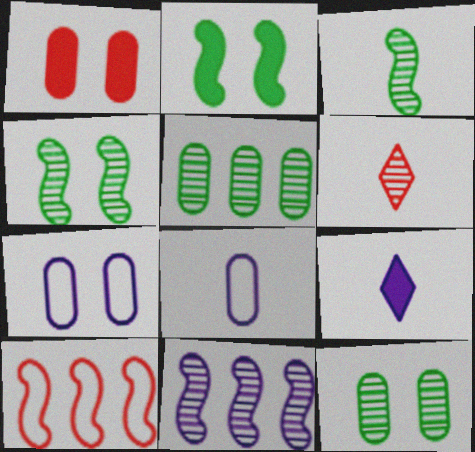[[1, 5, 8], 
[1, 6, 10], 
[1, 7, 12], 
[6, 11, 12], 
[7, 9, 11], 
[9, 10, 12]]